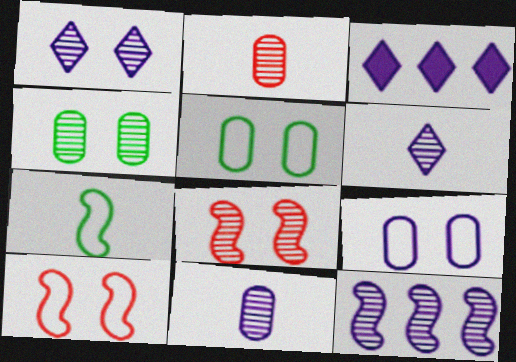[[1, 4, 8], 
[1, 11, 12]]